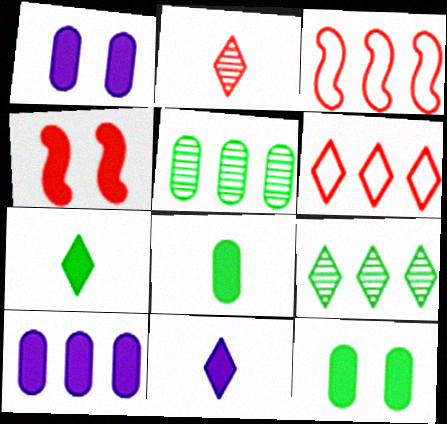[[3, 9, 10], 
[4, 7, 10]]